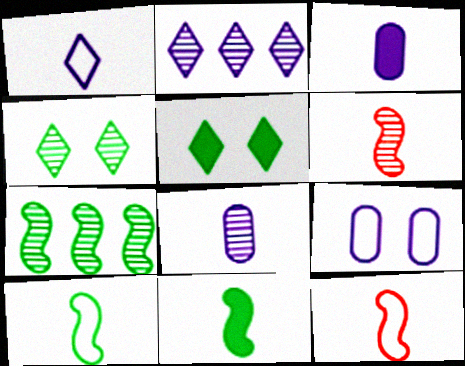[]